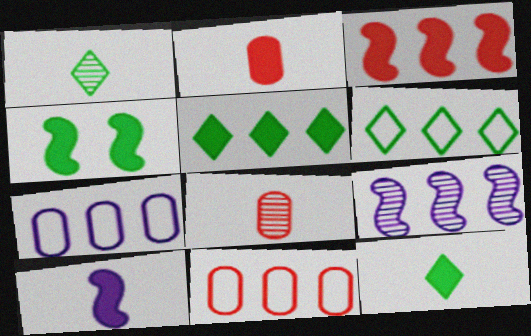[[2, 10, 12], 
[3, 4, 10], 
[5, 9, 11]]